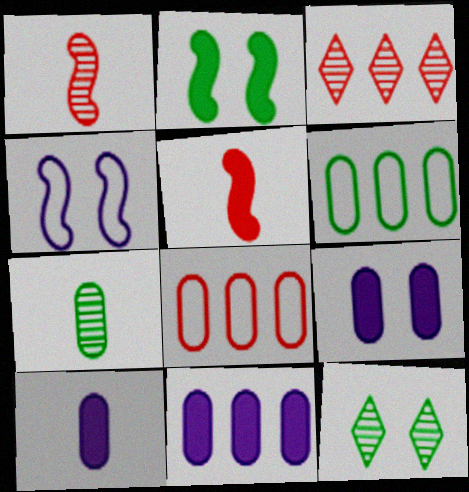[[7, 8, 9], 
[9, 10, 11]]